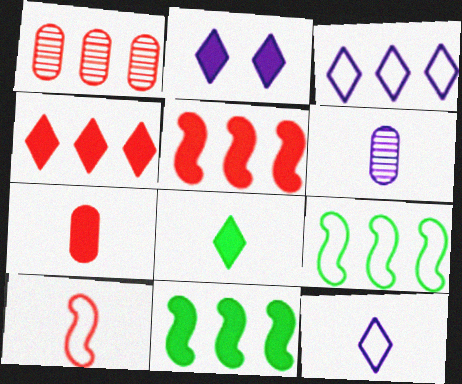[[1, 3, 11], 
[2, 4, 8], 
[2, 7, 11], 
[6, 8, 10]]